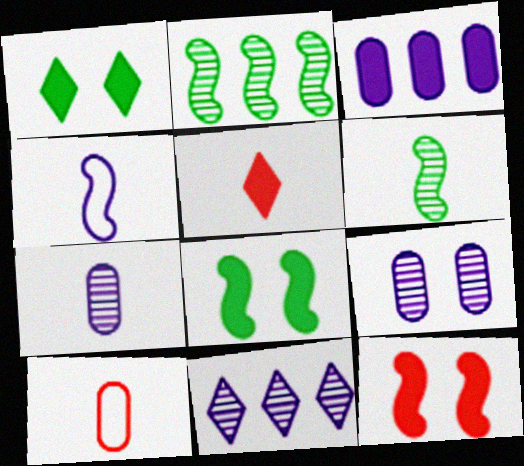[[2, 4, 12], 
[3, 5, 8], 
[8, 10, 11]]